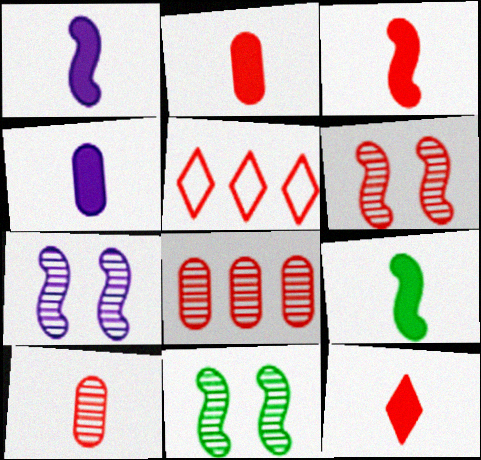[[1, 3, 9], 
[2, 3, 12], 
[2, 5, 6], 
[4, 5, 11], 
[4, 9, 12], 
[6, 7, 11]]